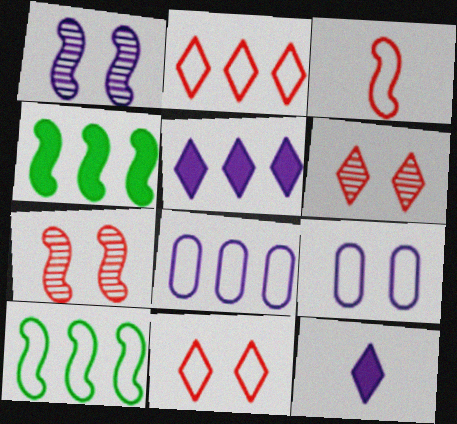[[1, 3, 4], 
[1, 8, 12], 
[2, 8, 10]]